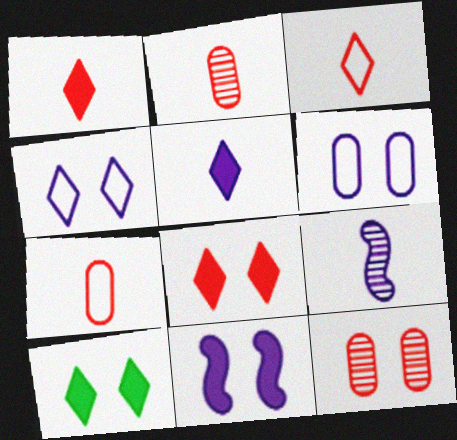[]